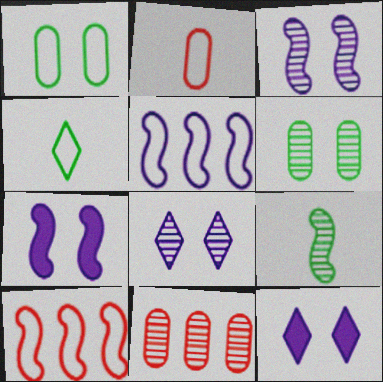[[4, 7, 11], 
[7, 9, 10], 
[8, 9, 11]]